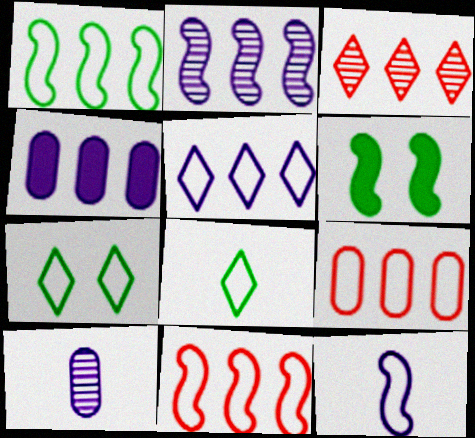[[1, 3, 4], 
[1, 5, 9], 
[2, 4, 5], 
[7, 9, 12]]